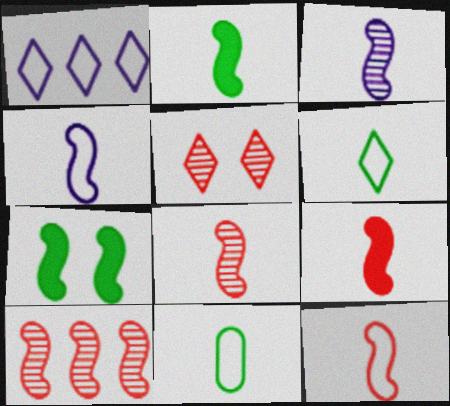[[2, 3, 12], 
[2, 4, 8], 
[4, 7, 10], 
[8, 9, 12]]